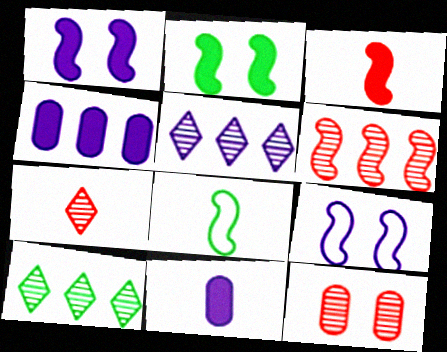[[1, 6, 8], 
[5, 9, 11], 
[6, 7, 12], 
[7, 8, 11]]